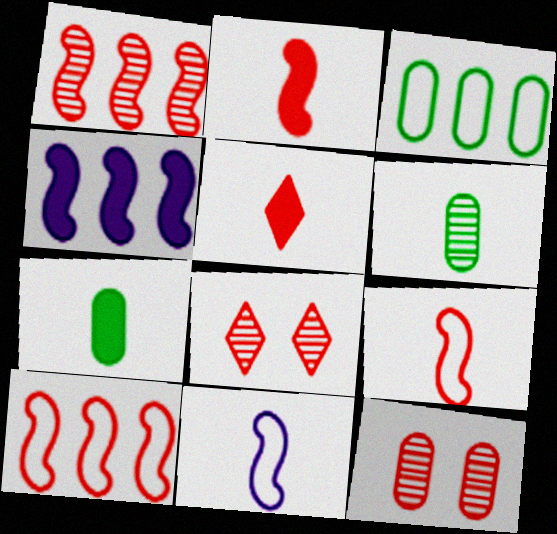[[5, 6, 11], 
[5, 10, 12]]